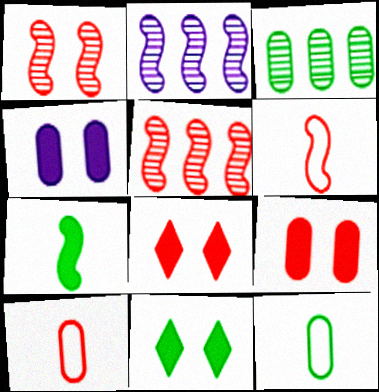[[2, 8, 12], 
[2, 10, 11], 
[3, 4, 10], 
[5, 8, 10]]